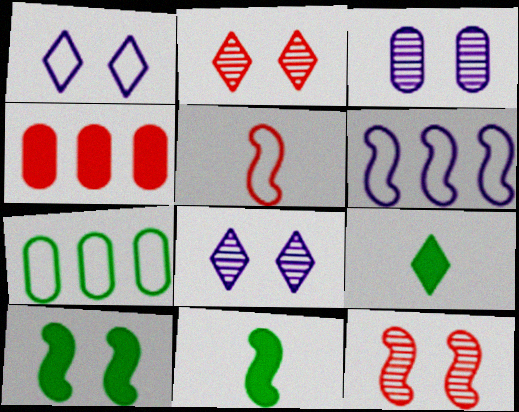[[1, 5, 7], 
[2, 4, 5], 
[6, 11, 12]]